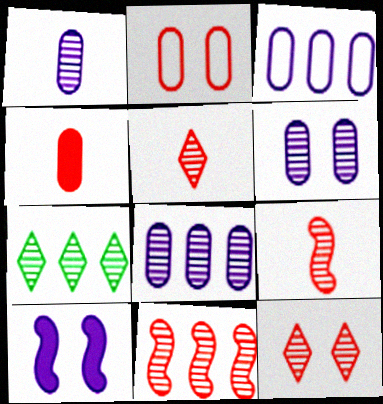[[1, 6, 8], 
[6, 7, 9], 
[7, 8, 11]]